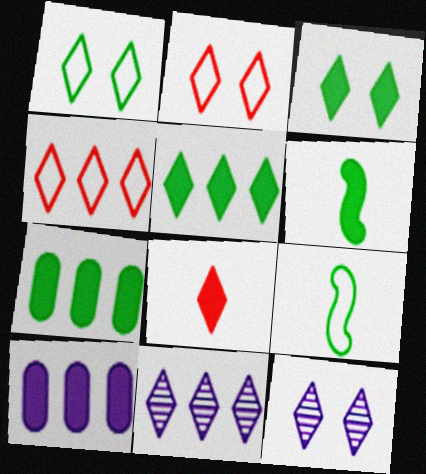[[1, 8, 11], 
[2, 3, 12], 
[3, 6, 7], 
[4, 5, 11]]